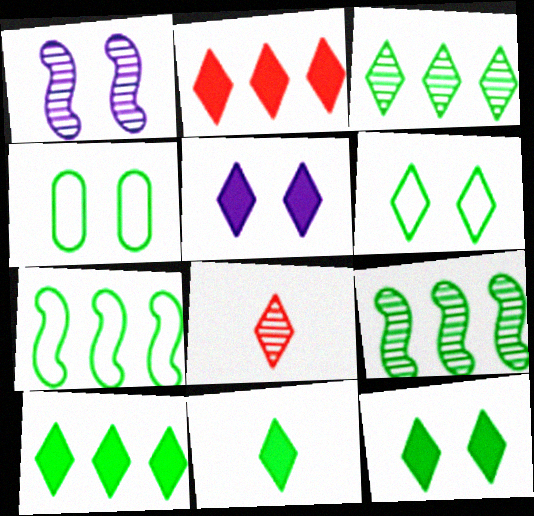[[2, 5, 11], 
[3, 6, 11], 
[4, 9, 11], 
[10, 11, 12]]